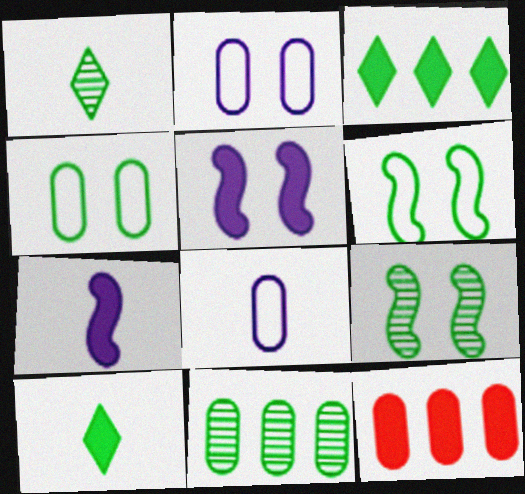[[1, 9, 11], 
[5, 10, 12], 
[6, 10, 11]]